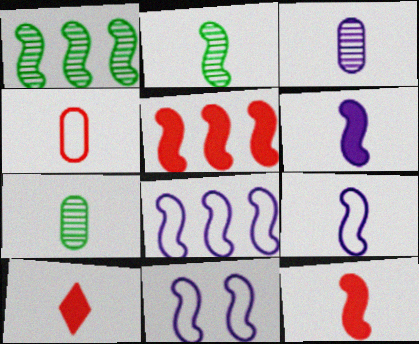[[1, 5, 8], 
[1, 11, 12], 
[2, 5, 11], 
[2, 9, 12], 
[7, 9, 10], 
[8, 9, 11]]